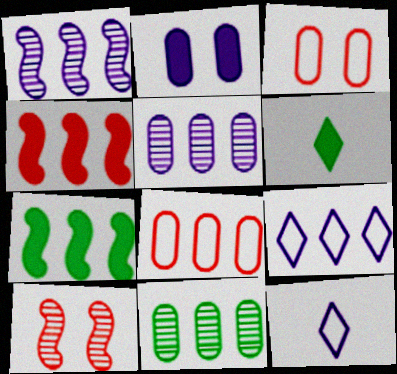[[1, 2, 12], 
[1, 3, 6], 
[2, 4, 6], 
[4, 9, 11]]